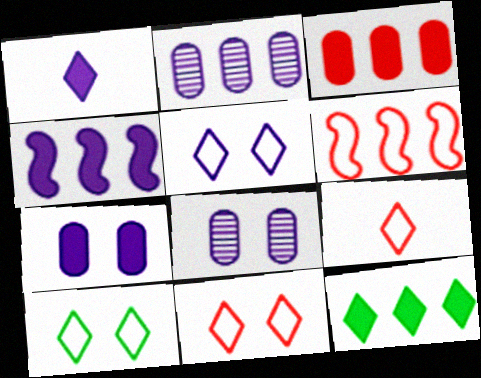[[1, 4, 7], 
[2, 6, 12], 
[3, 4, 12], 
[5, 10, 11]]